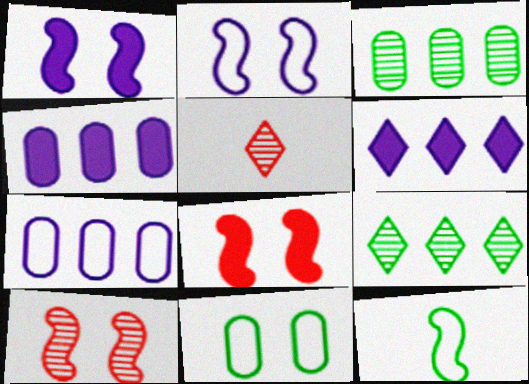[]